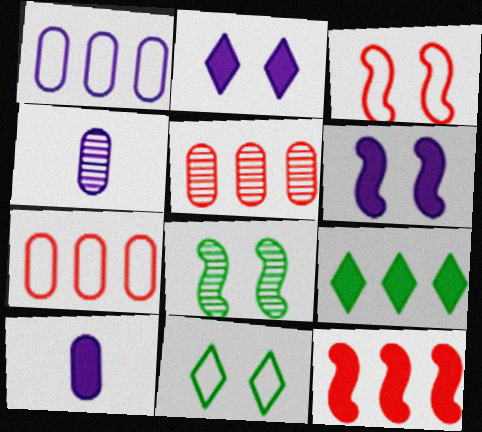[[3, 4, 9], 
[3, 6, 8], 
[4, 11, 12]]